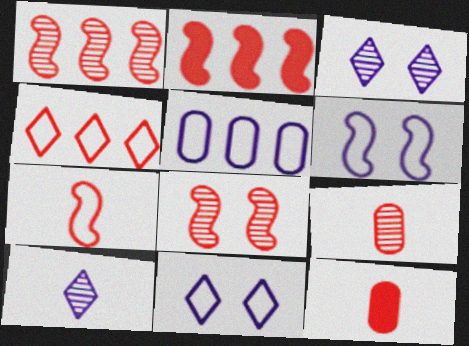[[2, 7, 8], 
[4, 8, 12]]